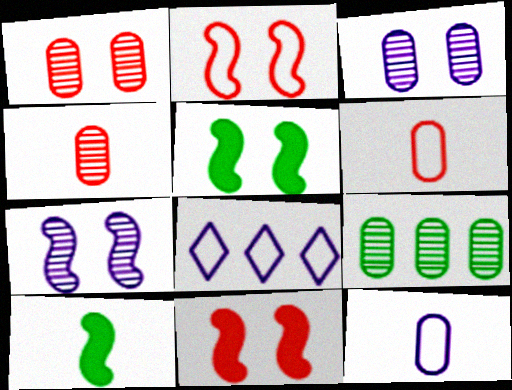[[1, 8, 10], 
[2, 5, 7], 
[3, 4, 9], 
[4, 5, 8]]